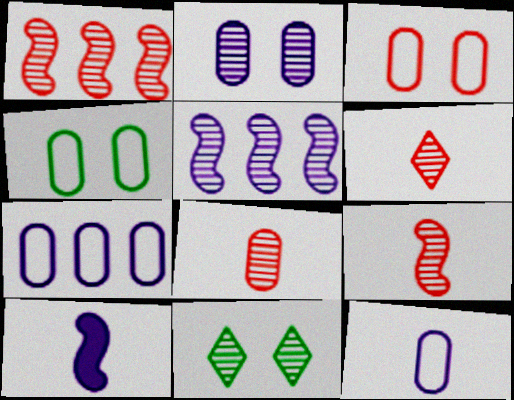[[5, 8, 11], 
[6, 8, 9]]